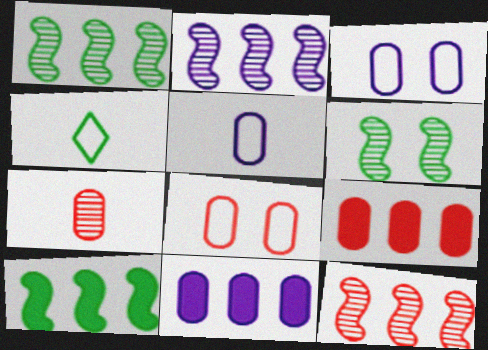[[1, 2, 12], 
[7, 8, 9]]